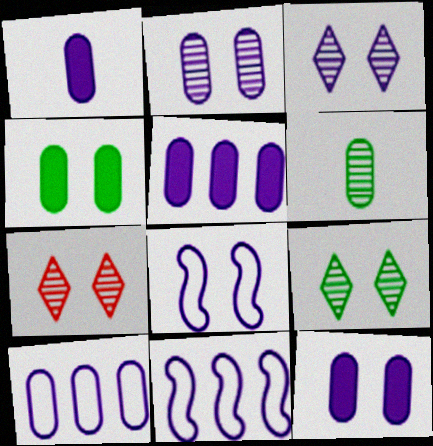[[1, 2, 10], 
[1, 3, 11], 
[1, 5, 12], 
[3, 7, 9], 
[3, 8, 12], 
[4, 7, 8]]